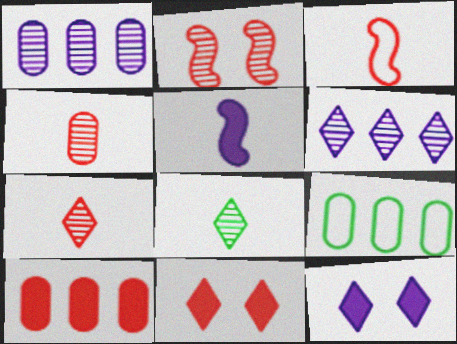[[1, 2, 8], 
[1, 9, 10]]